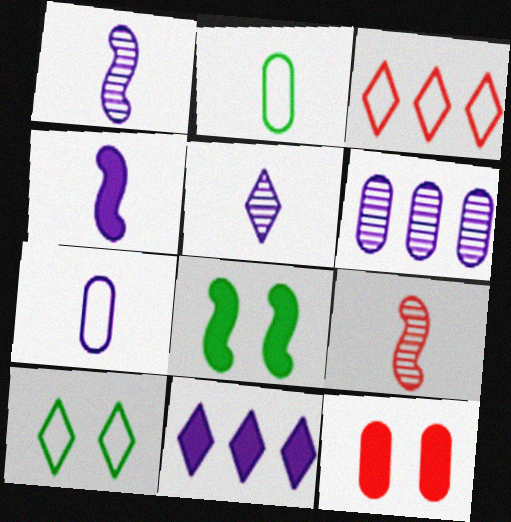[[2, 6, 12], 
[3, 9, 12], 
[4, 5, 7]]